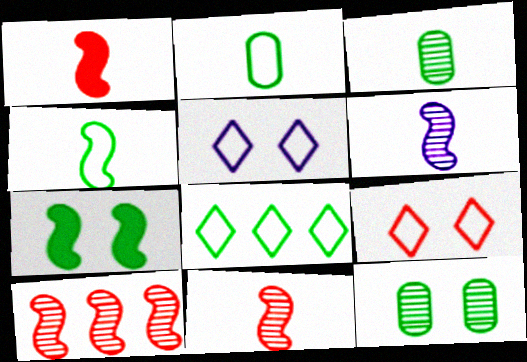[[1, 4, 6], 
[3, 7, 8]]